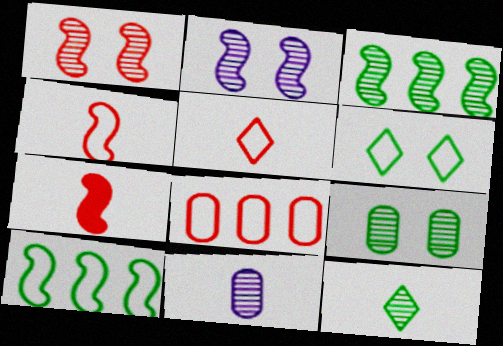[[2, 7, 10], 
[3, 9, 12]]